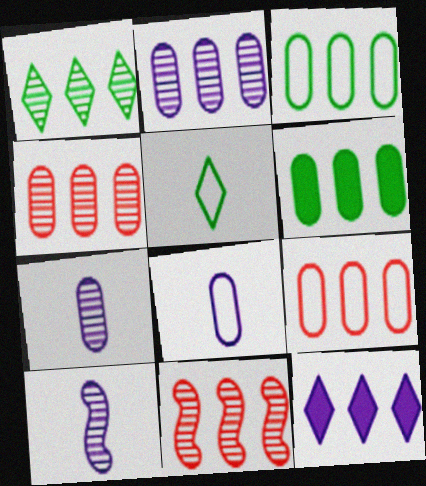[[1, 2, 11], 
[2, 6, 9], 
[3, 11, 12]]